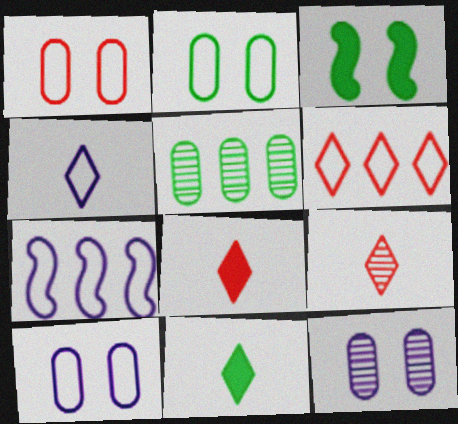[[1, 2, 10], 
[4, 7, 10], 
[4, 9, 11]]